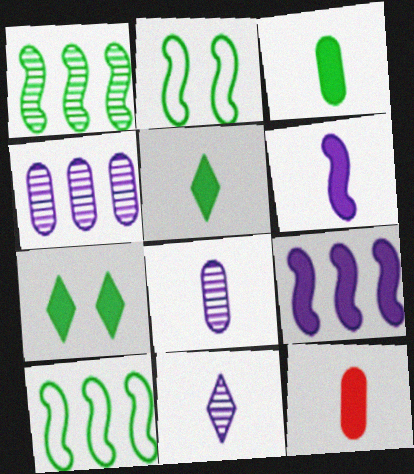[[5, 6, 12], 
[7, 9, 12]]